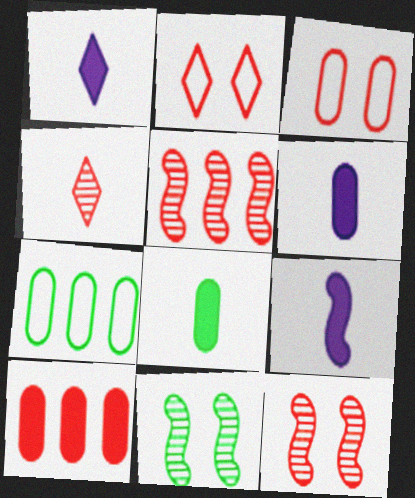[[1, 6, 9], 
[1, 7, 12]]